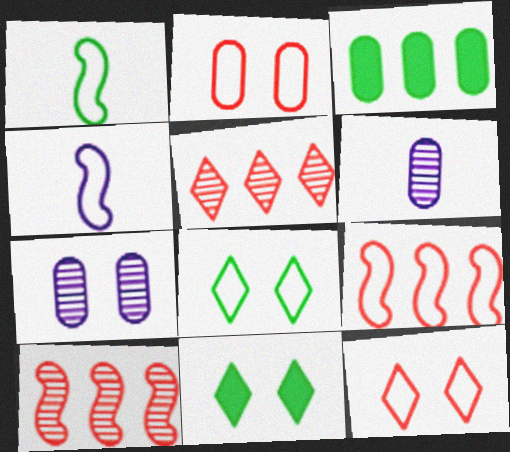[[2, 3, 6], 
[6, 9, 11]]